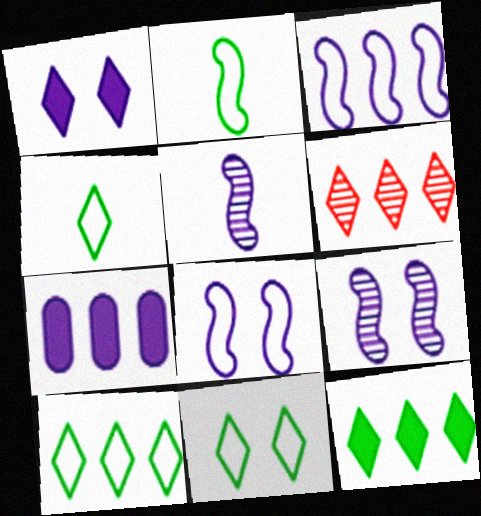[[1, 4, 6], 
[4, 10, 11]]